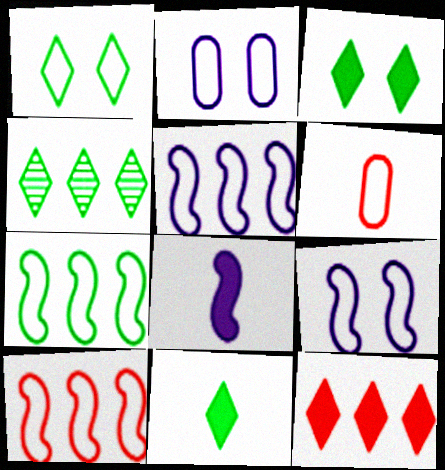[[1, 4, 11], 
[1, 5, 6], 
[5, 7, 10]]